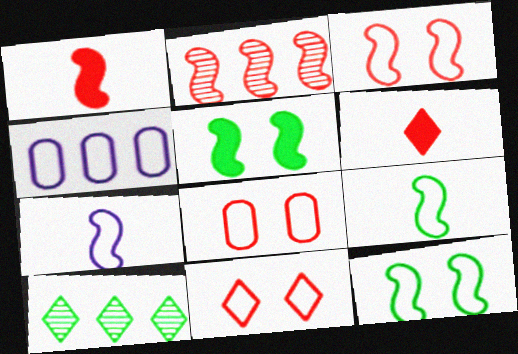[[1, 2, 3], 
[2, 5, 7], 
[2, 6, 8], 
[3, 8, 11], 
[4, 9, 11]]